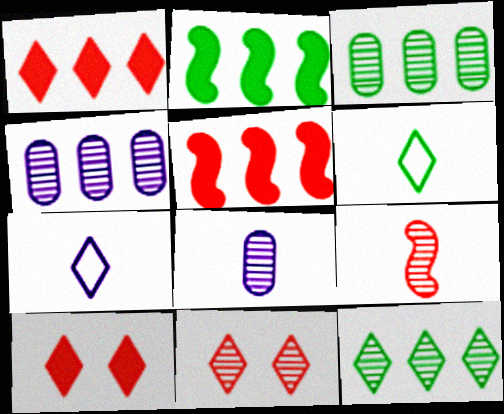[[7, 10, 12]]